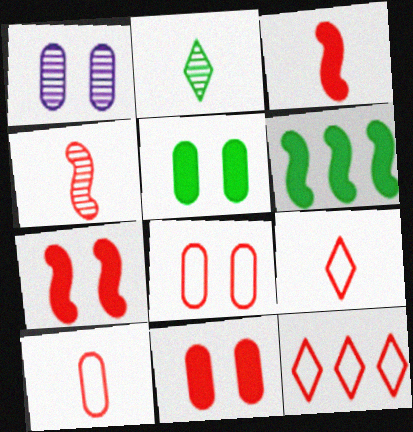[[1, 5, 8], 
[1, 6, 9], 
[4, 11, 12]]